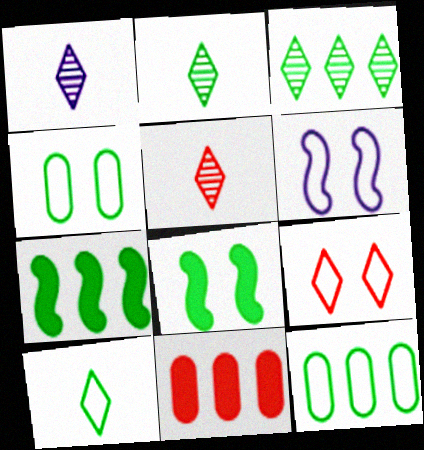[[1, 2, 5], 
[2, 4, 7], 
[2, 6, 11], 
[2, 8, 12], 
[3, 7, 12], 
[4, 6, 9]]